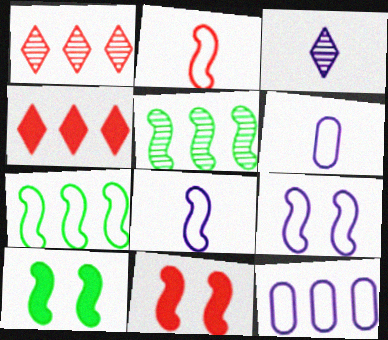[[1, 6, 10], 
[2, 7, 9], 
[4, 5, 12], 
[5, 8, 11]]